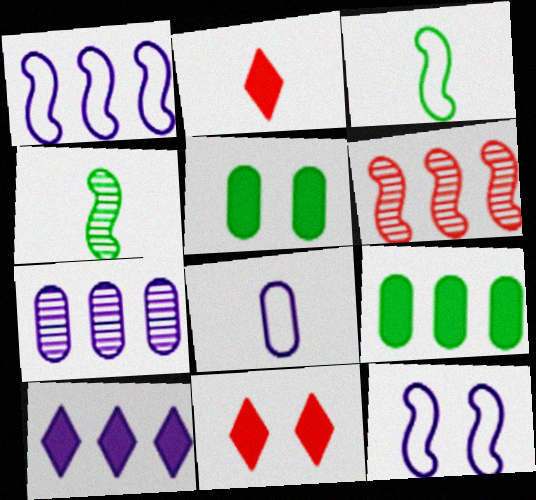[[1, 7, 10], 
[2, 4, 8], 
[3, 7, 11]]